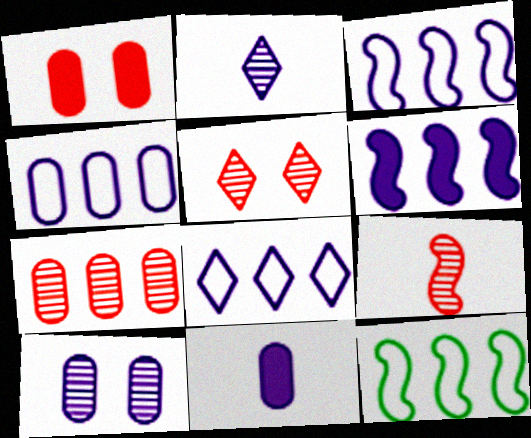[[1, 2, 12], 
[3, 4, 8], 
[4, 10, 11], 
[5, 7, 9], 
[5, 11, 12]]